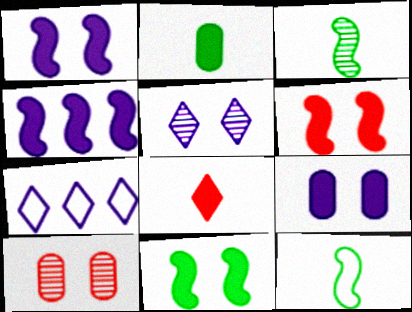[[1, 6, 11]]